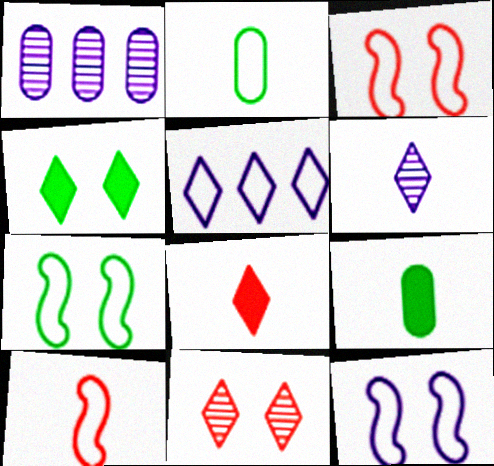[[1, 4, 10], 
[1, 7, 8], 
[2, 3, 5], 
[3, 7, 12], 
[6, 9, 10]]